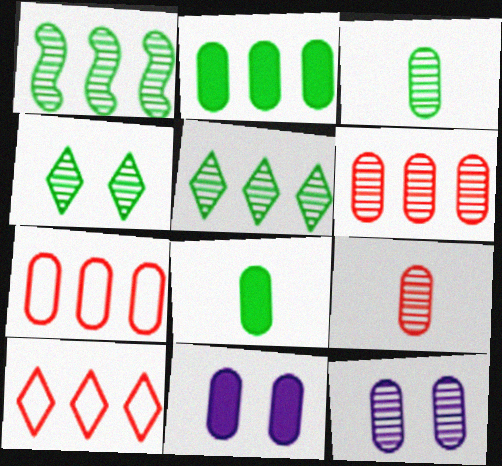[[1, 3, 4], 
[3, 6, 12], 
[3, 7, 11], 
[7, 8, 12]]